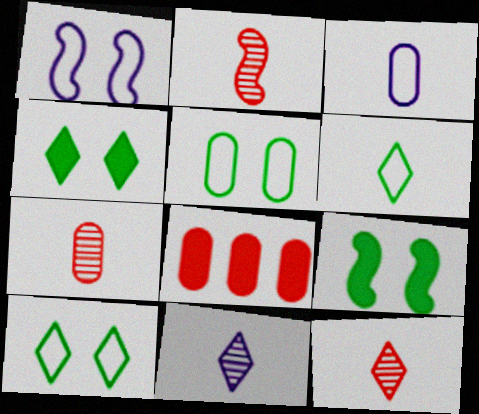[[2, 7, 12]]